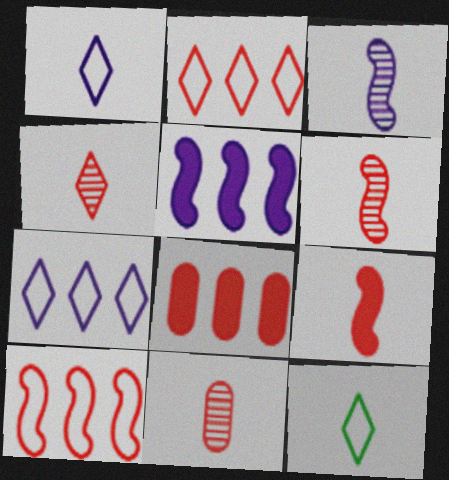[[4, 6, 11]]